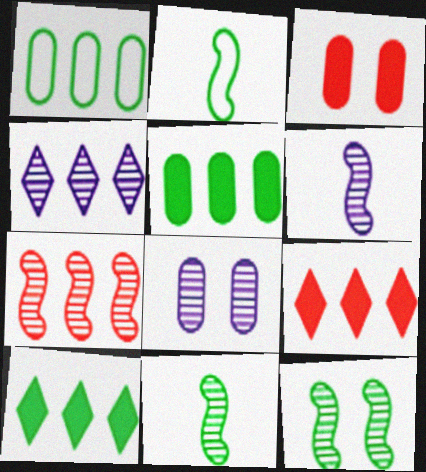[[2, 3, 4], 
[2, 8, 9], 
[4, 6, 8], 
[6, 7, 12]]